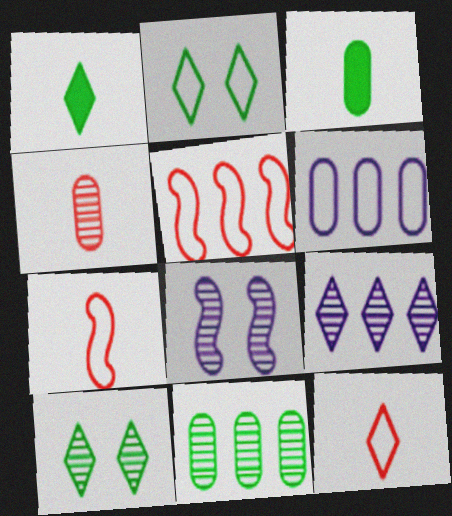[[2, 6, 7]]